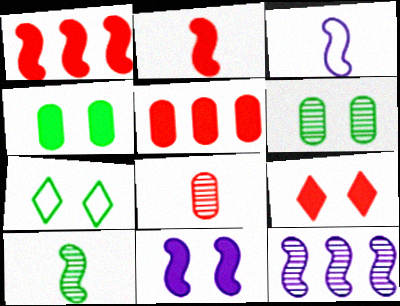[[2, 3, 10], 
[2, 5, 9], 
[3, 11, 12], 
[4, 9, 11]]